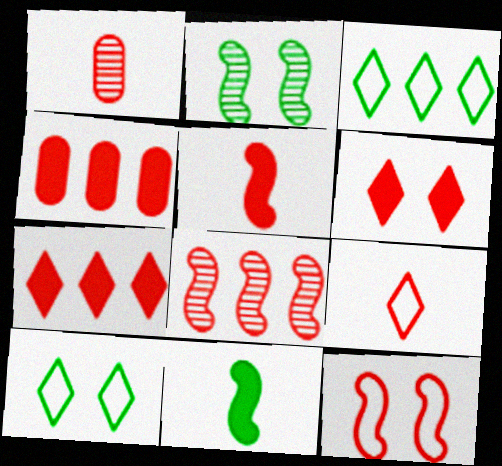[[1, 5, 9], 
[1, 7, 12], 
[4, 5, 6], 
[5, 8, 12]]